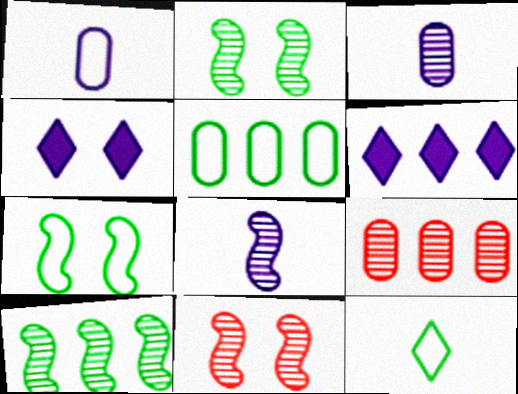[[5, 7, 12], 
[8, 10, 11]]